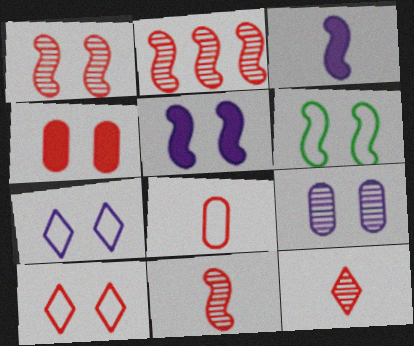[[1, 2, 11], 
[1, 4, 10], 
[1, 5, 6], 
[2, 3, 6], 
[5, 7, 9]]